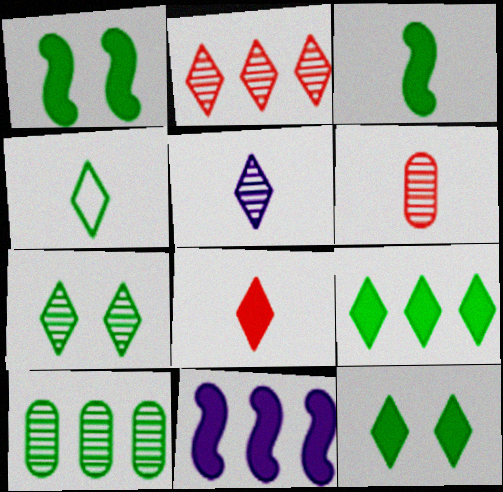[[1, 4, 10], 
[2, 5, 7], 
[4, 5, 8], 
[4, 7, 9]]